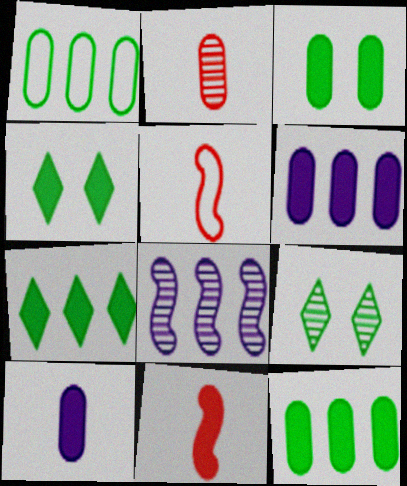[[2, 8, 9], 
[4, 6, 11], 
[5, 6, 9]]